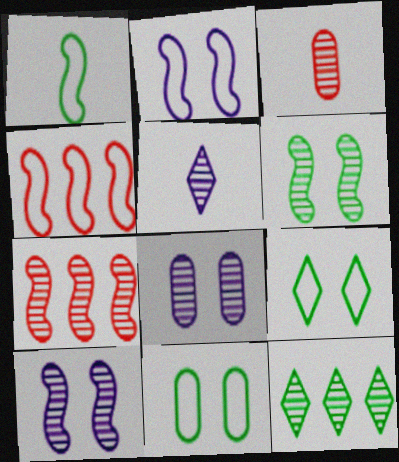[[1, 2, 4], 
[3, 10, 12]]